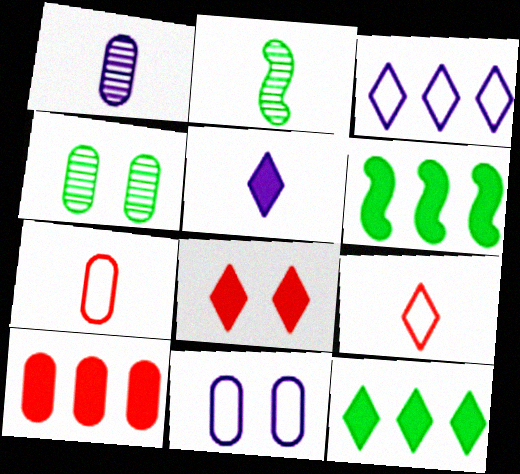[[2, 5, 7], 
[5, 8, 12]]